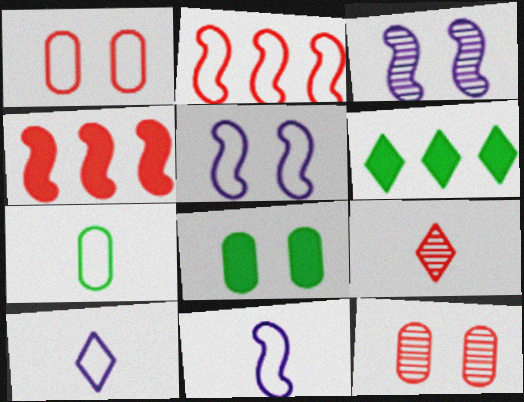[[1, 4, 9], 
[6, 11, 12]]